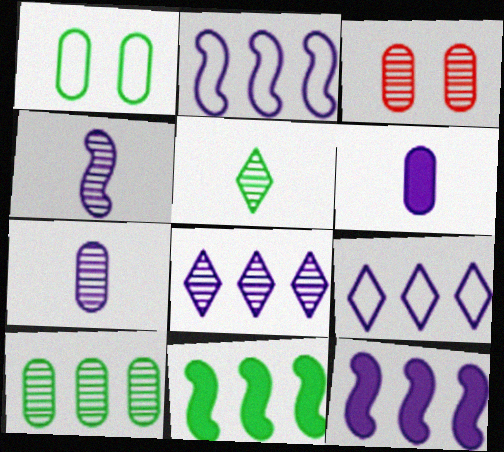[[1, 5, 11], 
[3, 7, 10]]